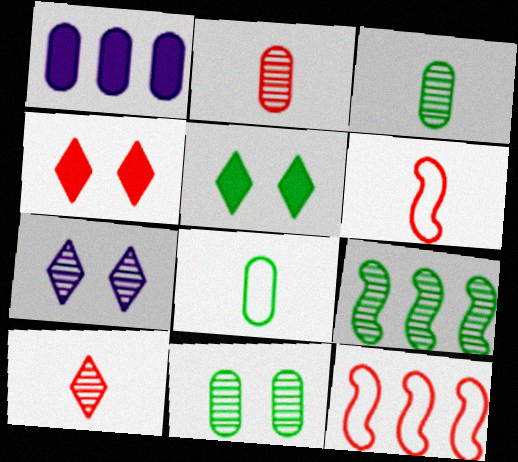[[2, 4, 12], 
[2, 7, 9], 
[5, 8, 9]]